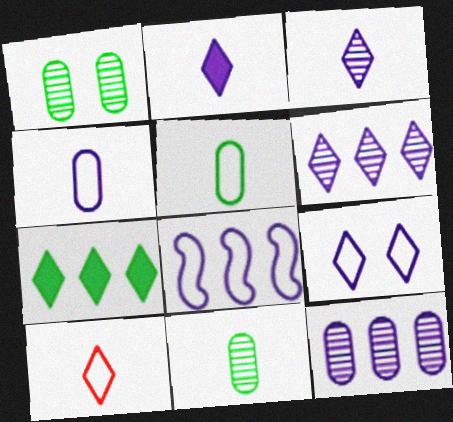[[2, 6, 9], 
[4, 8, 9]]